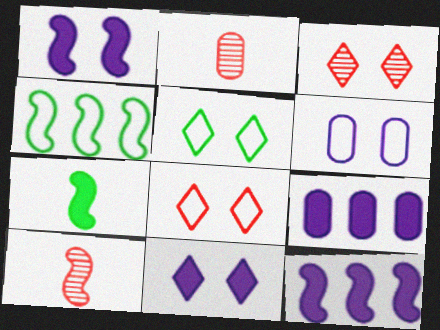[[1, 4, 10], 
[2, 4, 11], 
[2, 5, 12], 
[3, 5, 11], 
[5, 9, 10]]